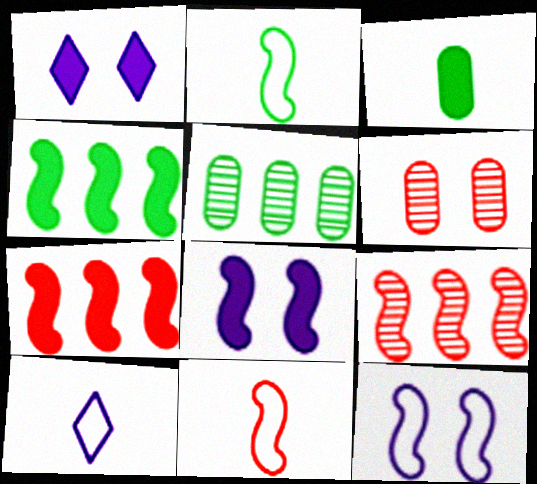[[1, 3, 7], 
[1, 5, 11], 
[2, 8, 9], 
[4, 6, 10]]